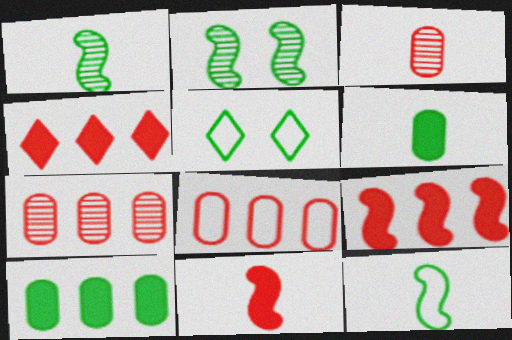[[1, 5, 10]]